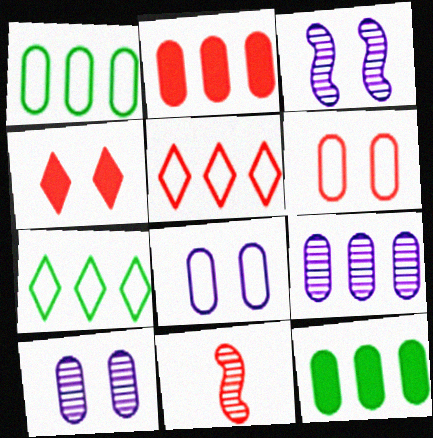[[1, 2, 9]]